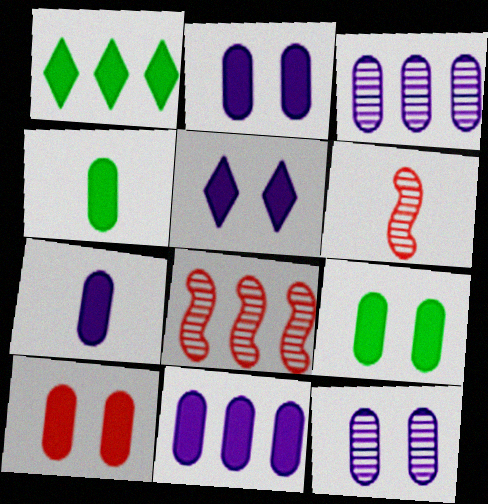[[2, 7, 11], 
[2, 9, 10], 
[4, 10, 11]]